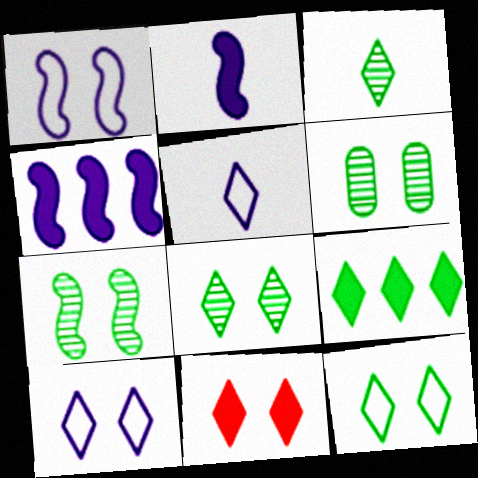[[1, 6, 11], 
[3, 9, 12], 
[6, 7, 8], 
[8, 10, 11]]